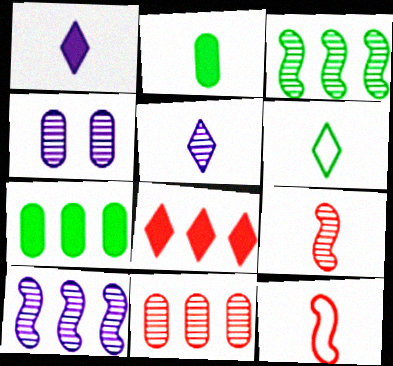[[2, 5, 12], 
[4, 5, 10]]